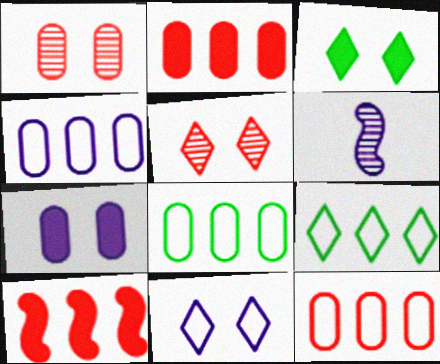[[3, 5, 11], 
[3, 6, 12], 
[4, 8, 12]]